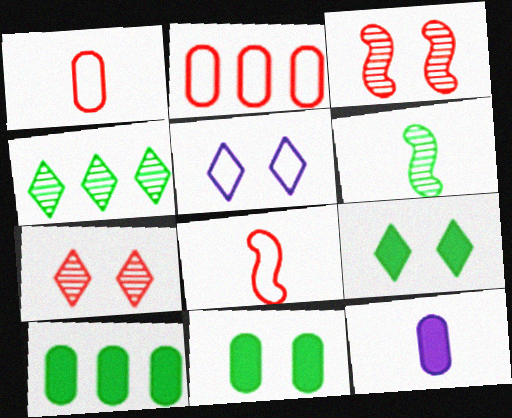[[3, 5, 11], 
[5, 7, 9]]